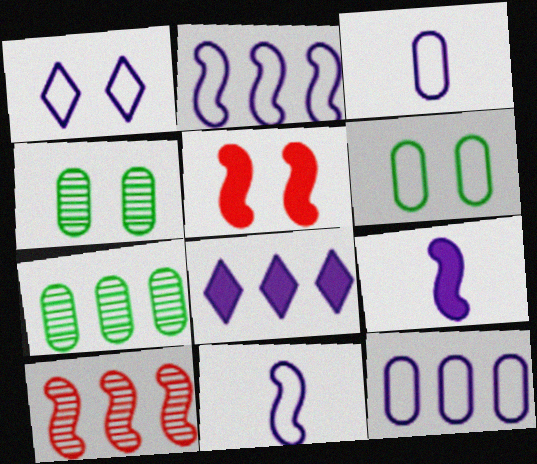[[1, 2, 3], 
[1, 4, 5], 
[1, 11, 12]]